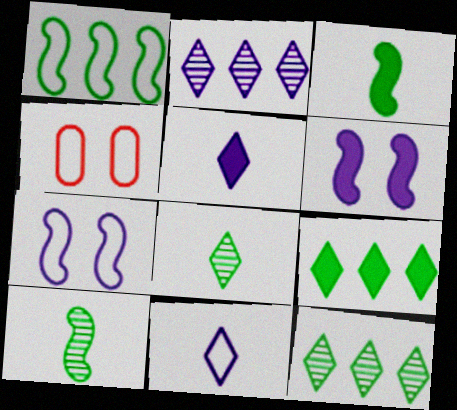[[1, 4, 11], 
[2, 3, 4]]